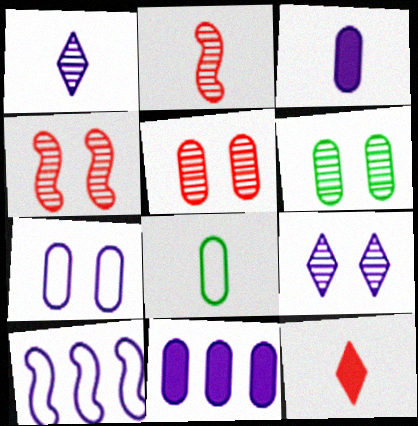[[3, 9, 10], 
[4, 6, 9], 
[5, 8, 11], 
[6, 10, 12]]